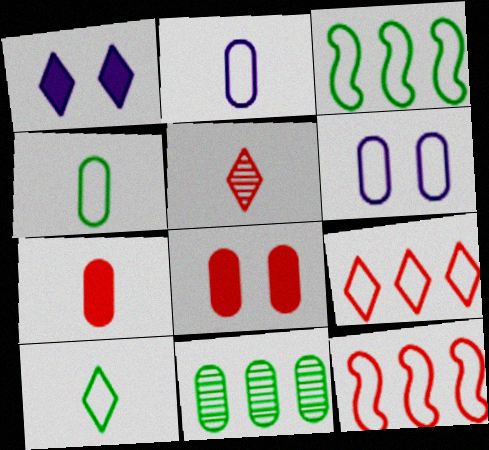[[2, 8, 11], 
[5, 8, 12], 
[6, 7, 11], 
[6, 10, 12]]